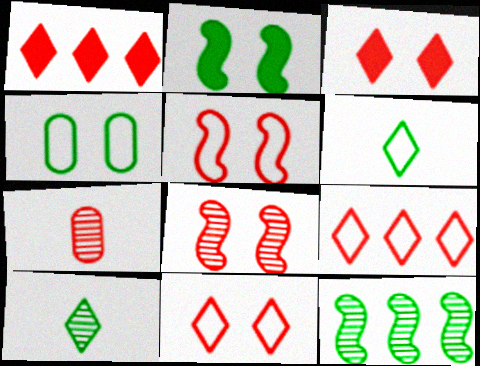[[1, 5, 7]]